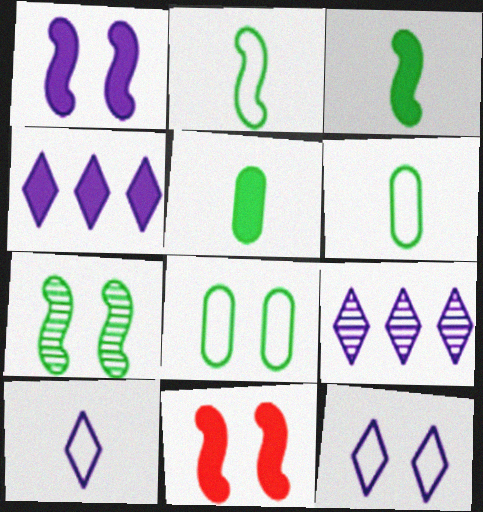[[4, 5, 11], 
[6, 9, 11]]